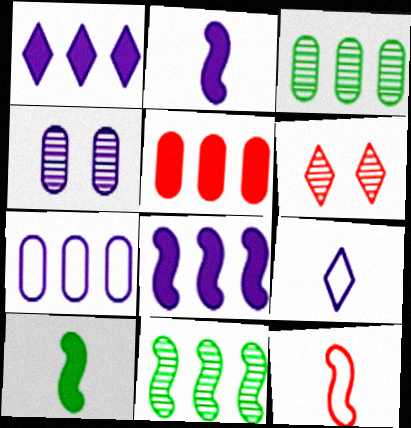[[3, 5, 7], 
[4, 8, 9], 
[5, 6, 12], 
[6, 7, 10]]